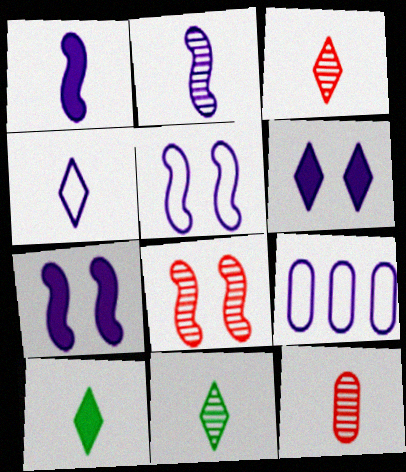[[2, 6, 9], 
[2, 11, 12], 
[3, 4, 10], 
[4, 5, 9], 
[8, 9, 10]]